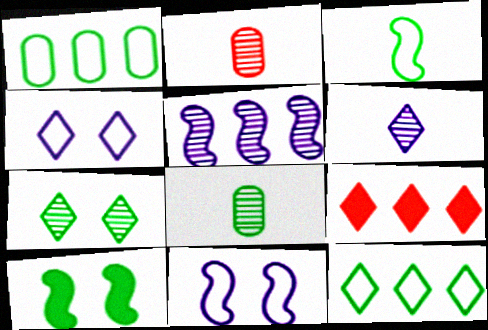[[1, 5, 9], 
[2, 5, 7], 
[8, 9, 11], 
[8, 10, 12]]